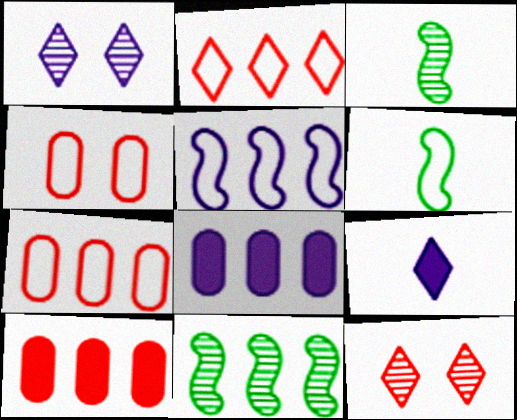[[1, 6, 10], 
[2, 8, 11], 
[4, 9, 11], 
[6, 8, 12]]